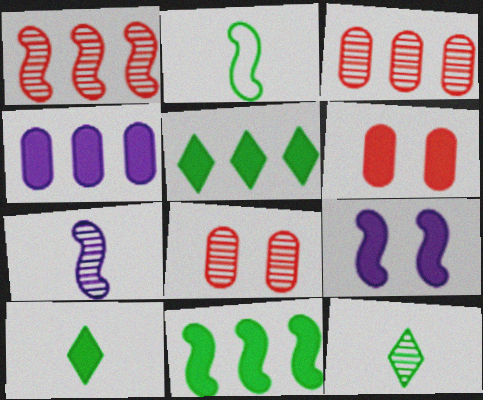[[1, 2, 9]]